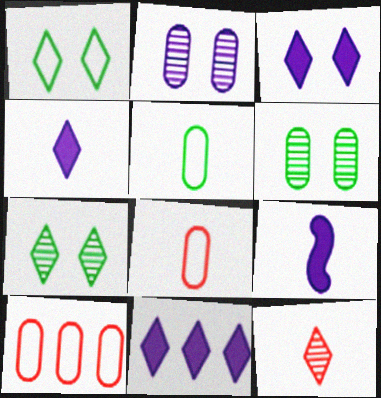[[1, 11, 12], 
[3, 4, 11], 
[5, 9, 12], 
[7, 9, 10]]